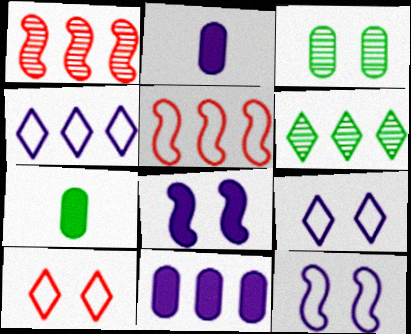[[1, 7, 9], 
[3, 8, 10], 
[5, 6, 11]]